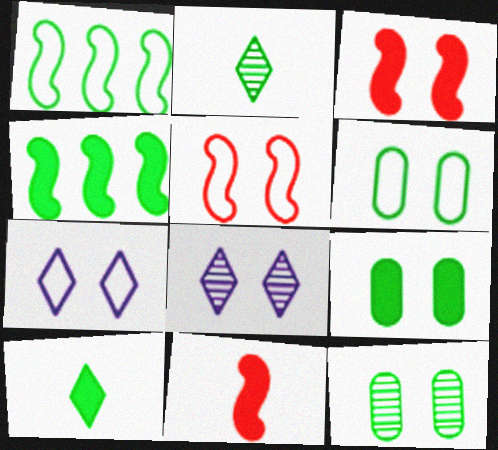[[1, 2, 9], 
[1, 10, 12], 
[2, 4, 6], 
[3, 6, 8], 
[3, 7, 12], 
[4, 9, 10], 
[5, 6, 7], 
[5, 8, 9], 
[6, 9, 12]]